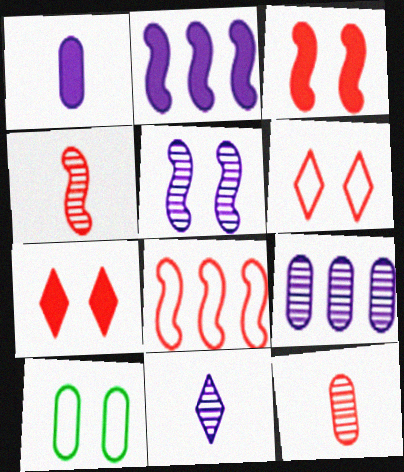[[3, 4, 8], 
[5, 7, 10], 
[5, 9, 11], 
[7, 8, 12]]